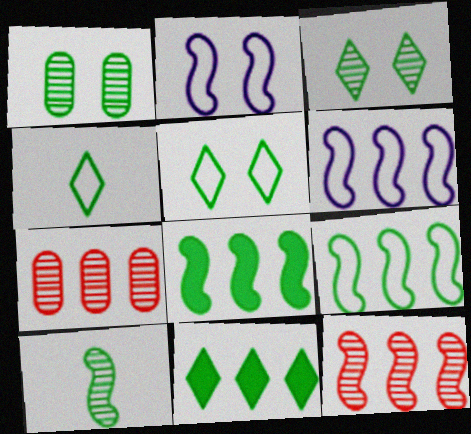[[1, 4, 8], 
[3, 4, 11], 
[6, 7, 11], 
[6, 8, 12]]